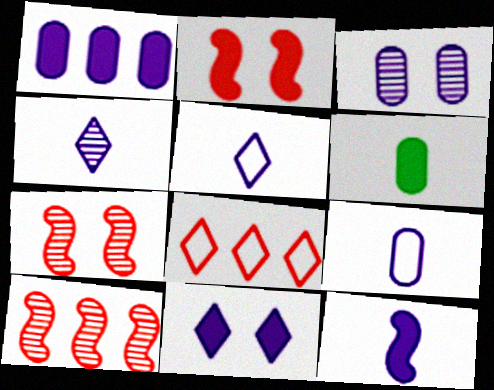[[1, 3, 9], 
[1, 11, 12], 
[4, 9, 12]]